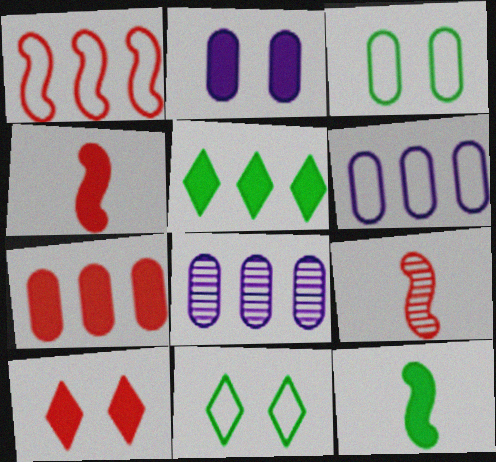[[1, 5, 8], 
[2, 4, 5], 
[4, 7, 10], 
[4, 8, 11]]